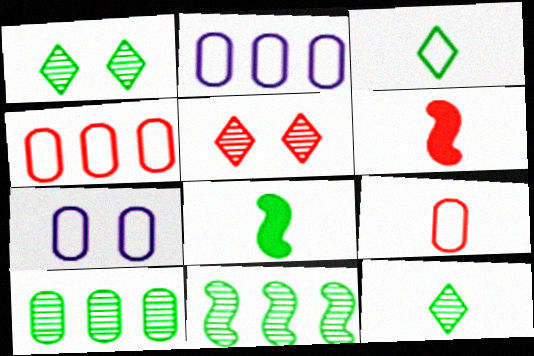[[1, 2, 6], 
[2, 5, 8], 
[4, 5, 6]]